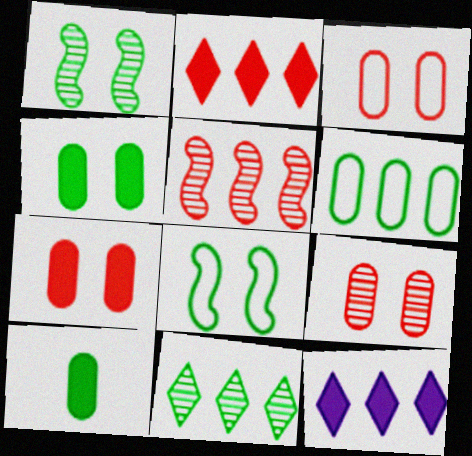[[3, 7, 9], 
[5, 6, 12], 
[8, 10, 11]]